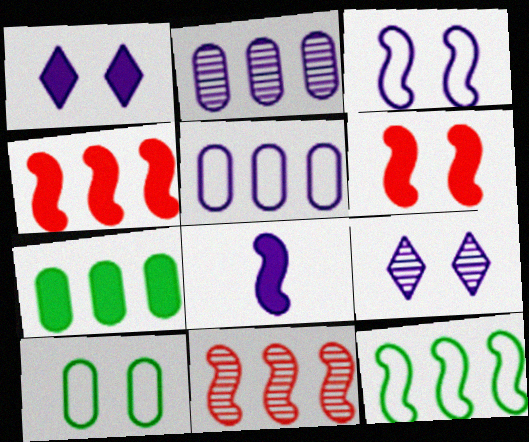[[5, 8, 9], 
[6, 9, 10]]